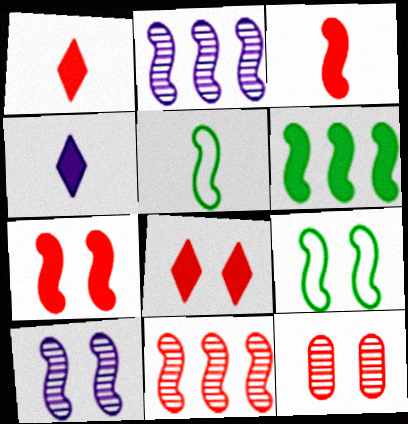[[2, 3, 9], 
[2, 5, 7], 
[7, 9, 10]]